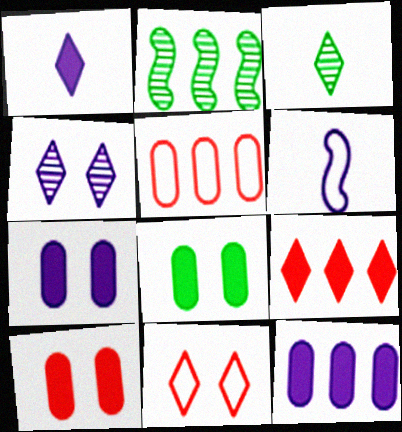[[4, 6, 12], 
[7, 8, 10]]